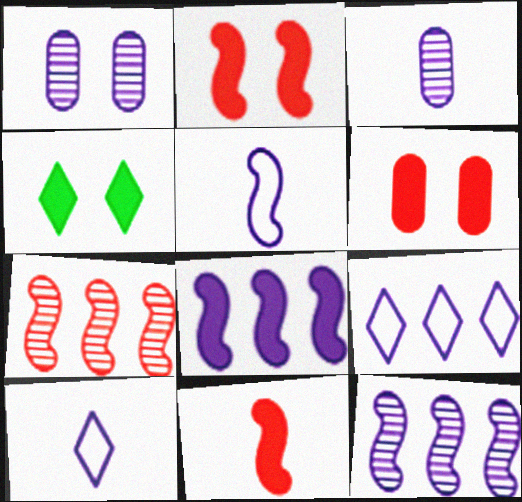[[1, 8, 10]]